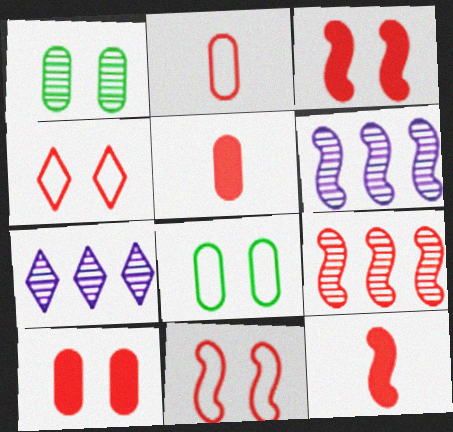[[4, 5, 9], 
[7, 8, 12], 
[9, 11, 12]]